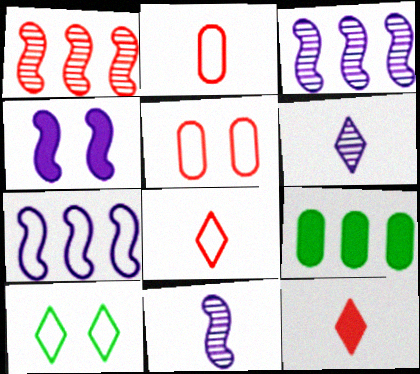[[1, 5, 12], 
[2, 7, 10], 
[4, 7, 11], 
[4, 9, 12]]